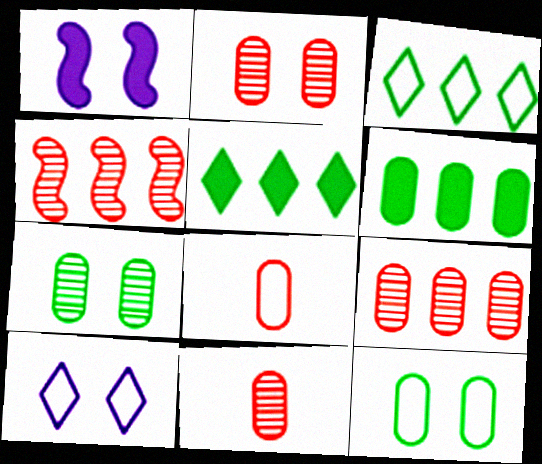[[1, 3, 11], 
[2, 9, 11]]